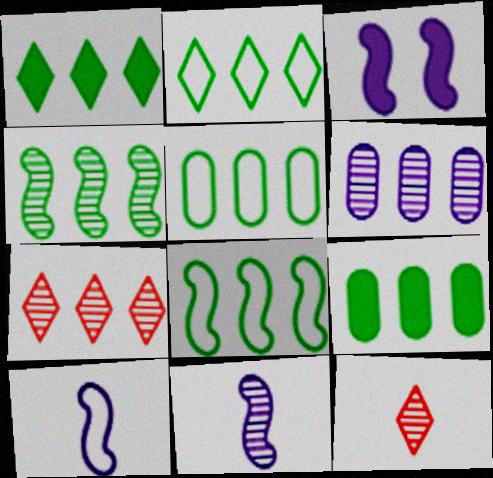[[1, 4, 5], 
[2, 4, 9], 
[2, 5, 8], 
[3, 5, 12], 
[4, 6, 7]]